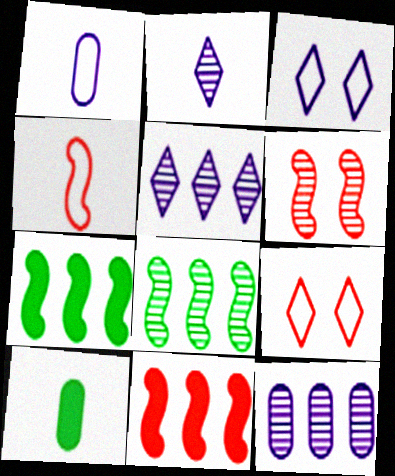[[2, 4, 10], 
[4, 6, 11]]